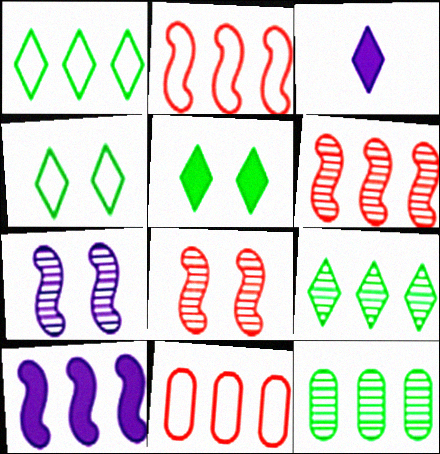[[9, 10, 11]]